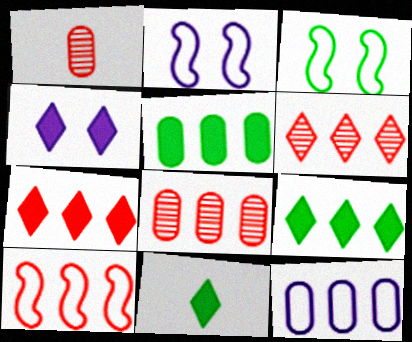[[1, 2, 9], 
[2, 8, 11], 
[4, 7, 11], 
[5, 8, 12], 
[7, 8, 10]]